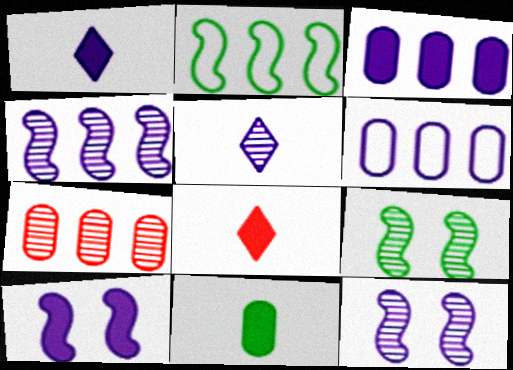[[1, 3, 10], 
[1, 6, 12], 
[5, 6, 10], 
[5, 7, 9], 
[6, 8, 9]]